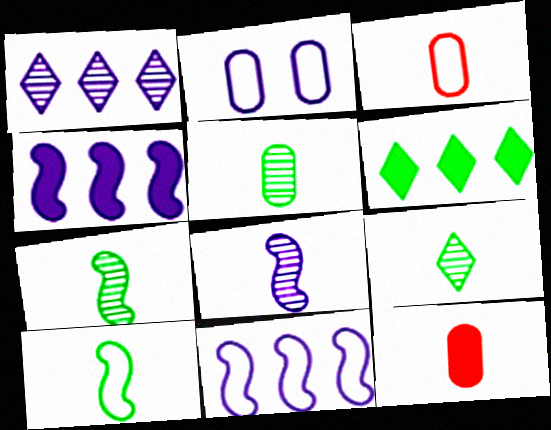[[5, 7, 9]]